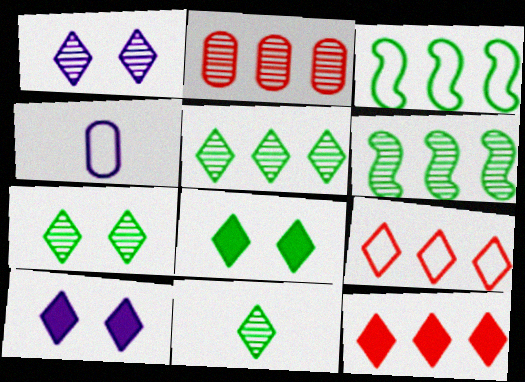[[5, 7, 11], 
[9, 10, 11]]